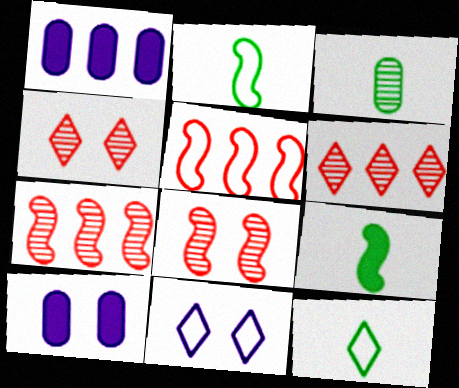[[1, 2, 4], 
[1, 8, 12], 
[2, 6, 10], 
[3, 9, 12], 
[7, 10, 12]]